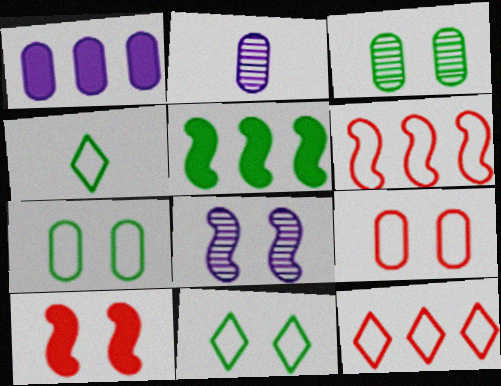[[3, 4, 5]]